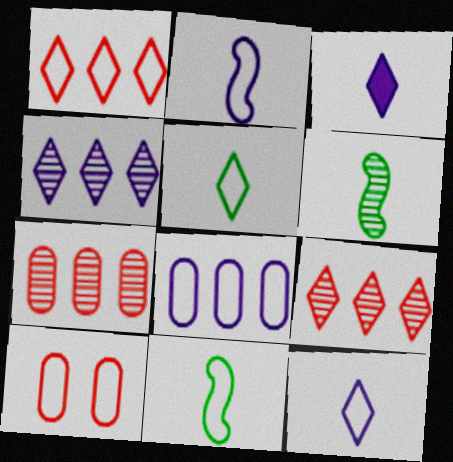[]